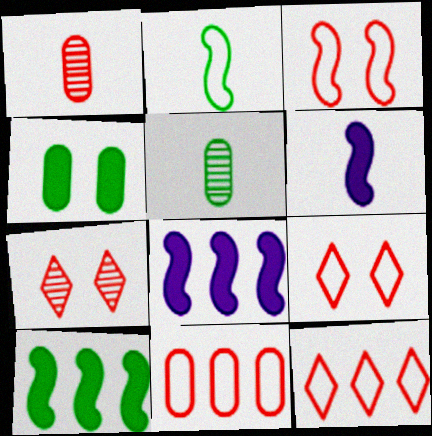[[5, 8, 9]]